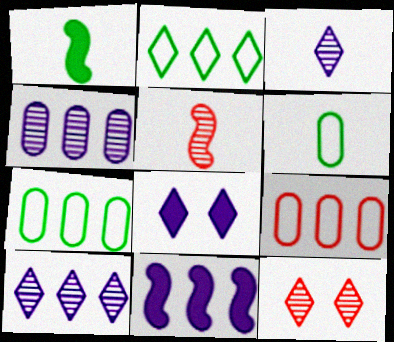[[5, 7, 8], 
[6, 11, 12]]